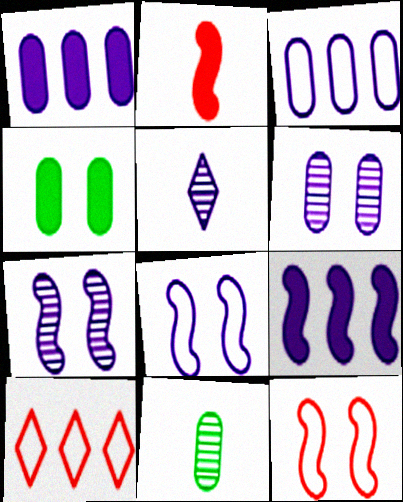[[1, 5, 8]]